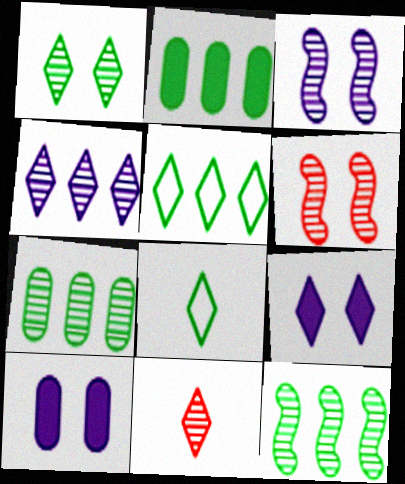[[1, 4, 11], 
[2, 5, 12], 
[3, 7, 11], 
[5, 9, 11]]